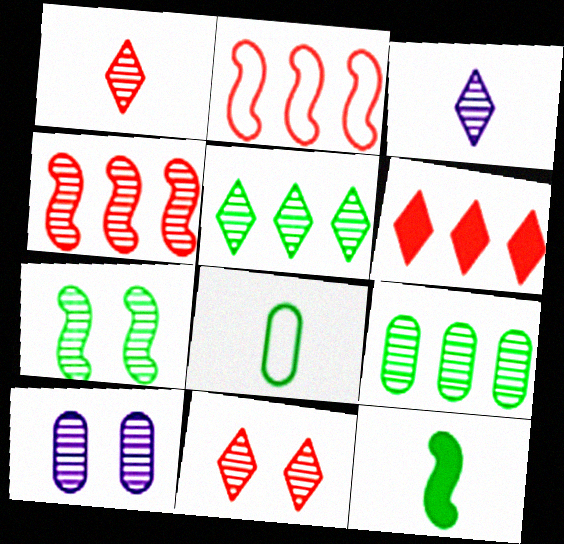[[3, 5, 11], 
[7, 10, 11]]